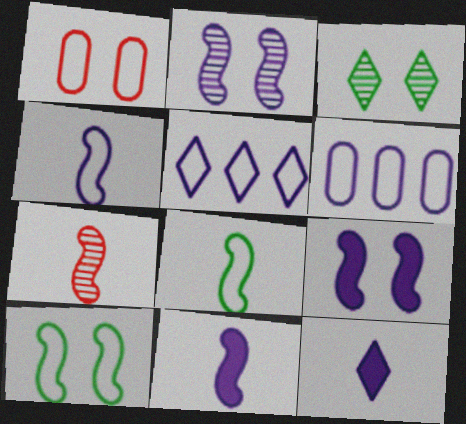[[1, 3, 9], 
[1, 5, 8], 
[2, 6, 12], 
[7, 8, 11]]